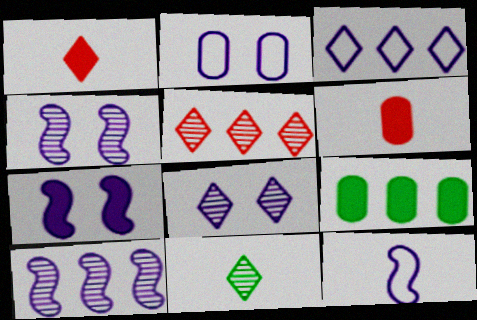[[1, 7, 9], 
[2, 3, 12], 
[2, 7, 8], 
[5, 8, 11], 
[6, 11, 12], 
[7, 10, 12]]